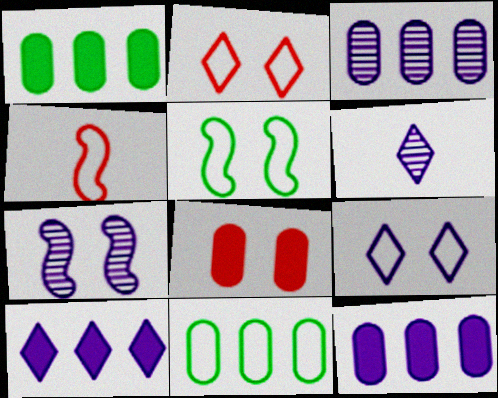[[3, 6, 7], 
[4, 9, 11], 
[6, 9, 10]]